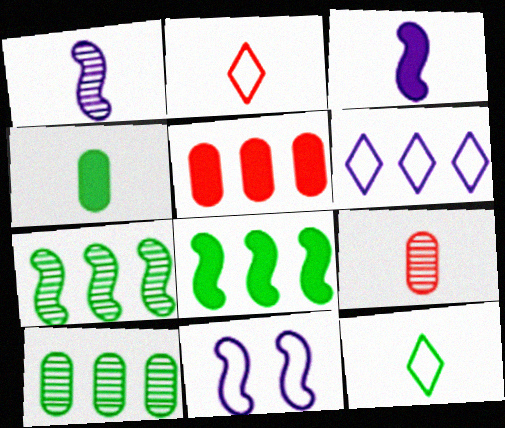[[1, 2, 4], 
[3, 9, 12], 
[5, 6, 7]]